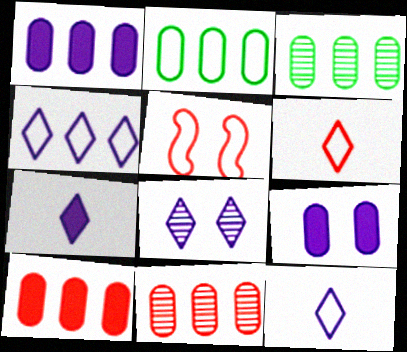[[1, 2, 11], 
[2, 5, 12], 
[3, 5, 7], 
[4, 7, 8]]